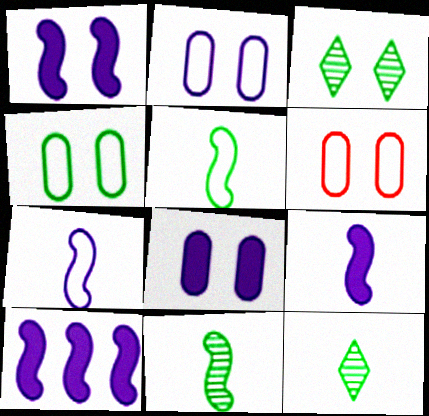[[1, 3, 6], 
[1, 9, 10], 
[2, 4, 6], 
[6, 10, 12]]